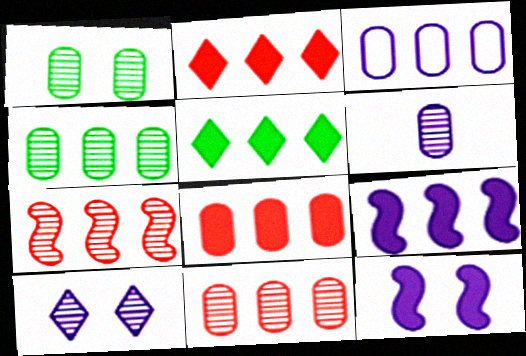[[1, 6, 11], 
[3, 4, 8], 
[3, 5, 7], 
[5, 8, 9]]